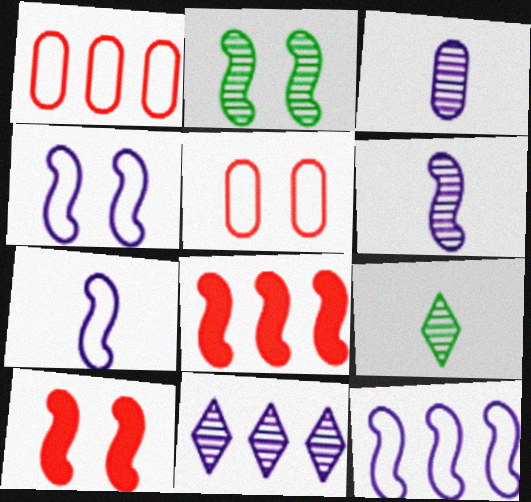[[2, 4, 10], 
[2, 7, 8], 
[4, 7, 12]]